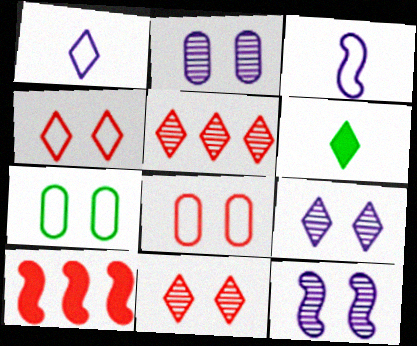[[2, 9, 12]]